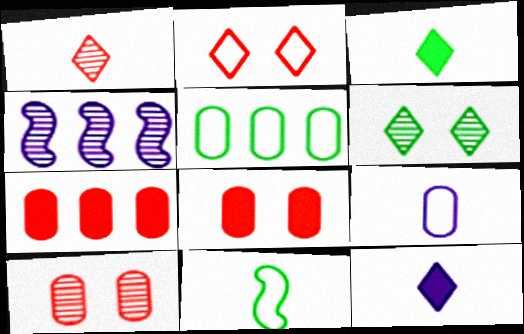[]